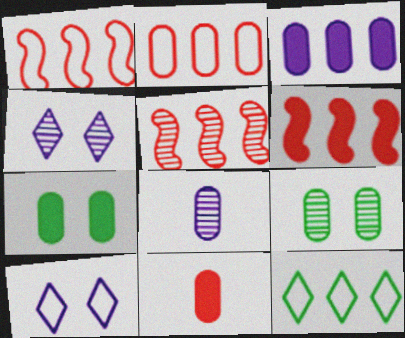[[1, 5, 6], 
[2, 7, 8], 
[3, 5, 12], 
[3, 7, 11]]